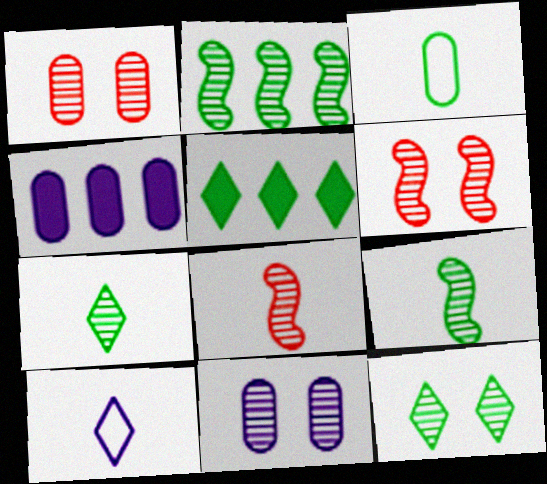[[1, 3, 4], 
[6, 11, 12]]